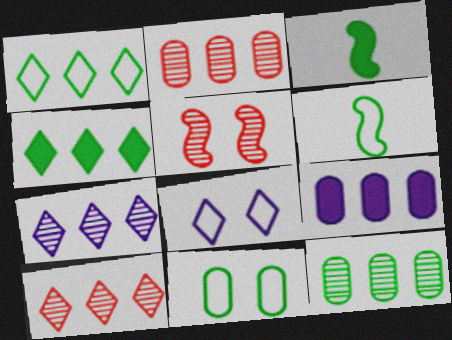[[1, 6, 11], 
[2, 3, 8]]